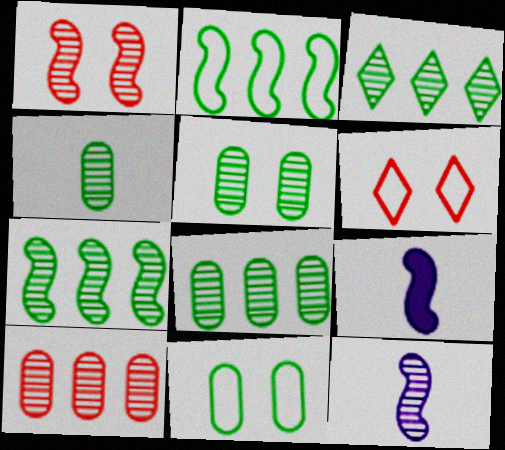[[1, 2, 9], 
[1, 7, 12], 
[3, 7, 8], 
[4, 5, 8], 
[6, 8, 9]]